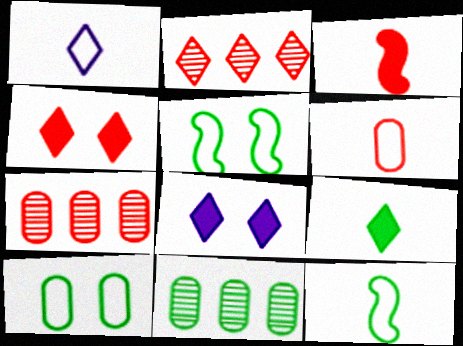[[1, 6, 12], 
[5, 9, 11], 
[7, 8, 12]]